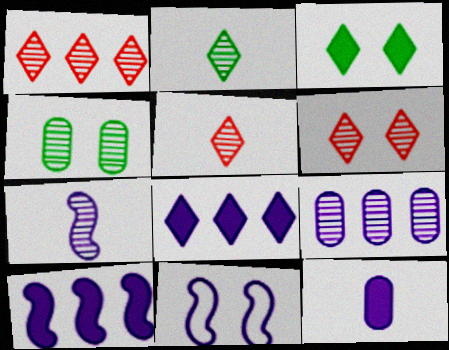[[1, 4, 7], 
[1, 5, 6], 
[7, 10, 11]]